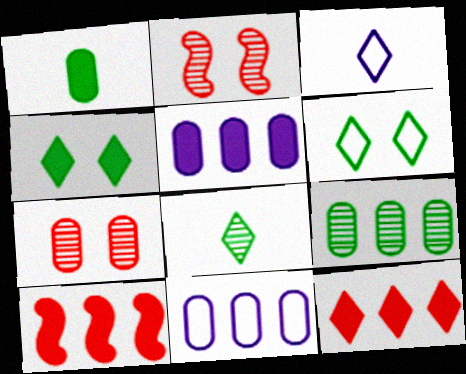[[1, 7, 11]]